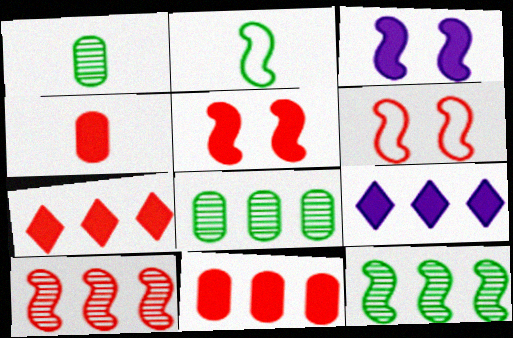[[1, 6, 9], 
[2, 3, 10], 
[4, 5, 7]]